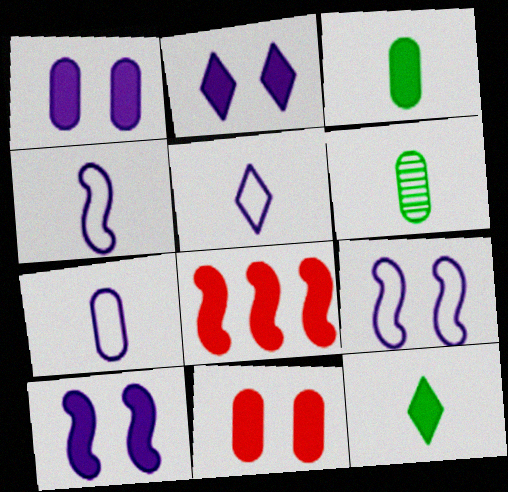[[1, 2, 10], 
[1, 8, 12], 
[2, 3, 8], 
[4, 5, 7]]